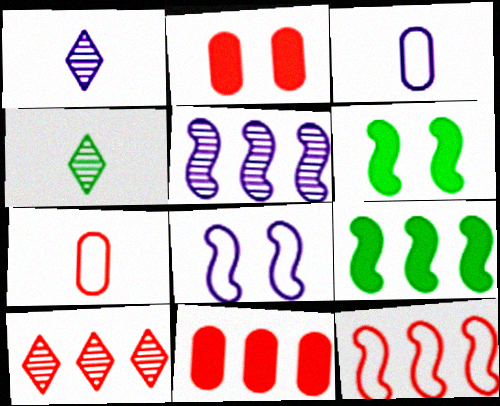[[3, 6, 10], 
[4, 8, 11], 
[5, 9, 12], 
[10, 11, 12]]